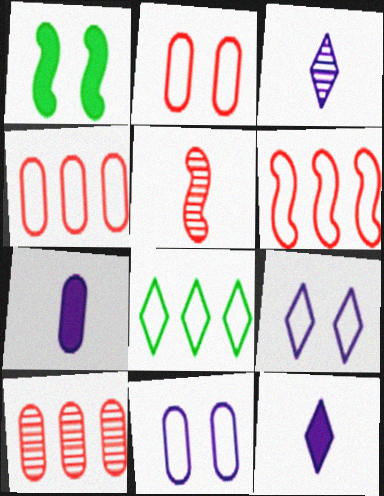[[1, 3, 4]]